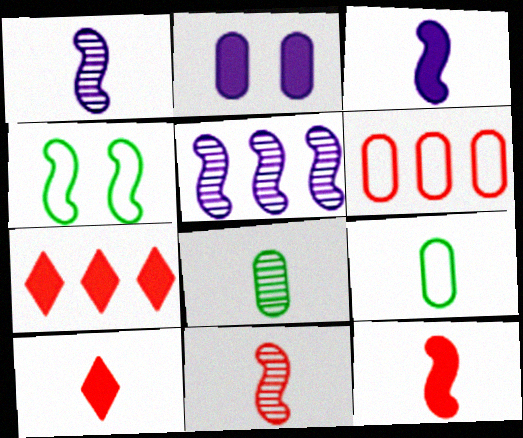[[1, 9, 10], 
[2, 6, 8], 
[4, 5, 12]]